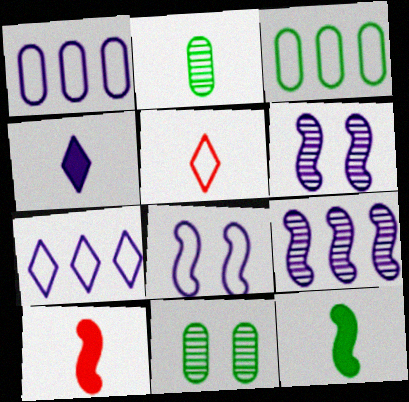[[1, 4, 6], 
[3, 5, 8], 
[7, 10, 11]]